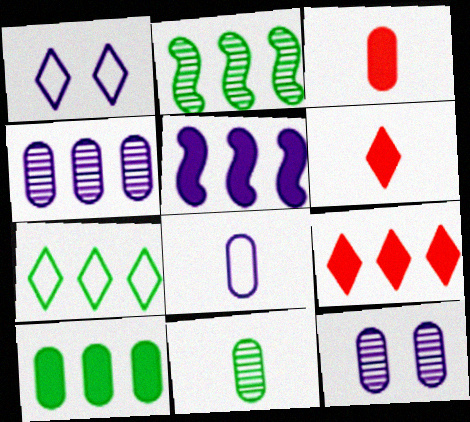[[1, 2, 3], 
[2, 7, 10], 
[3, 8, 11], 
[5, 9, 10]]